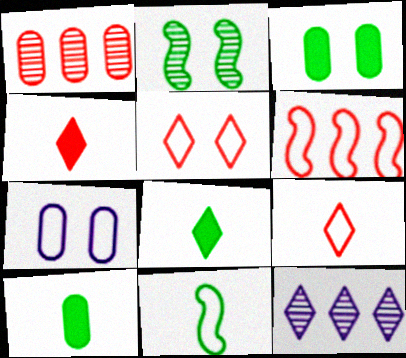[[1, 7, 10], 
[5, 8, 12]]